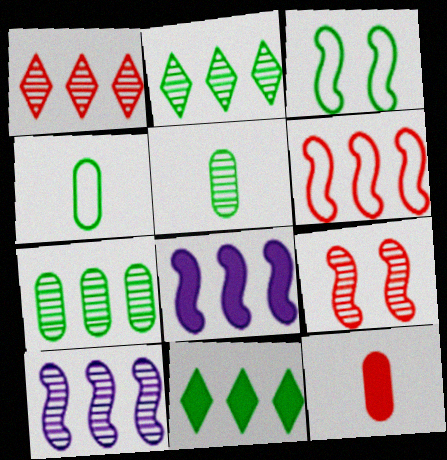[[1, 7, 10], 
[3, 5, 11]]